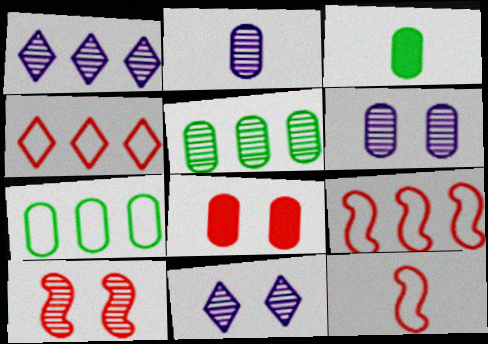[[2, 7, 8], 
[3, 9, 11]]